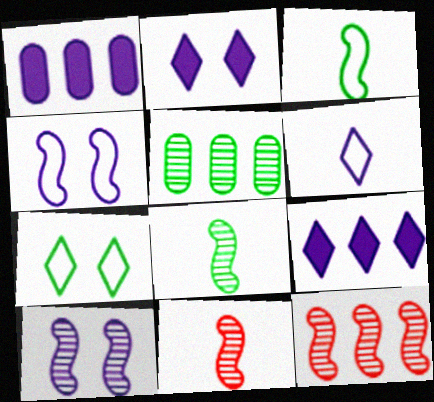[[1, 6, 10], 
[1, 7, 11], 
[8, 10, 12]]